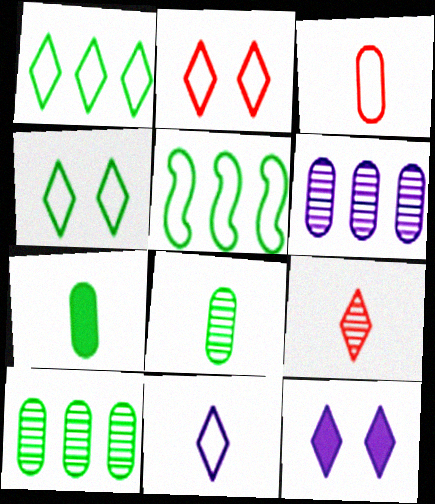[[1, 2, 11], 
[1, 9, 12]]